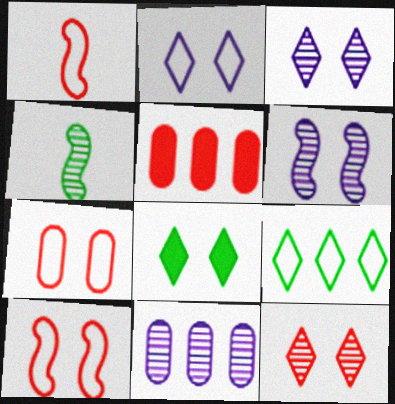[[1, 5, 12], 
[1, 8, 11], 
[2, 4, 5], 
[2, 8, 12], 
[4, 11, 12], 
[6, 7, 8]]